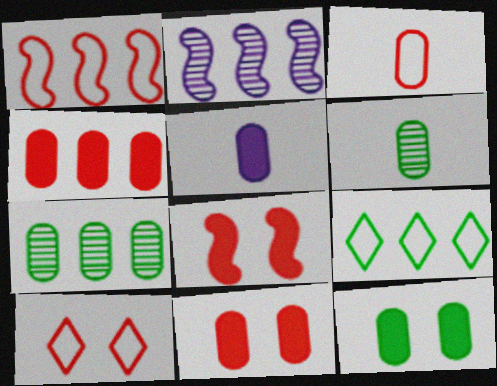[[1, 3, 10], 
[2, 4, 9], 
[3, 5, 6], 
[4, 5, 12]]